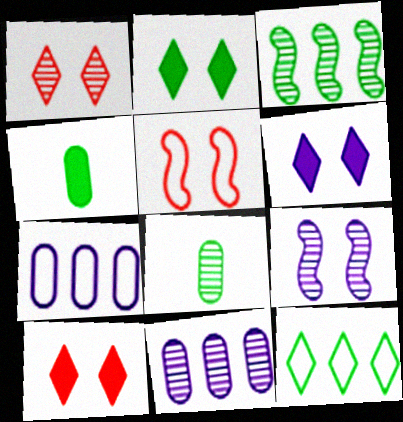[[2, 6, 10]]